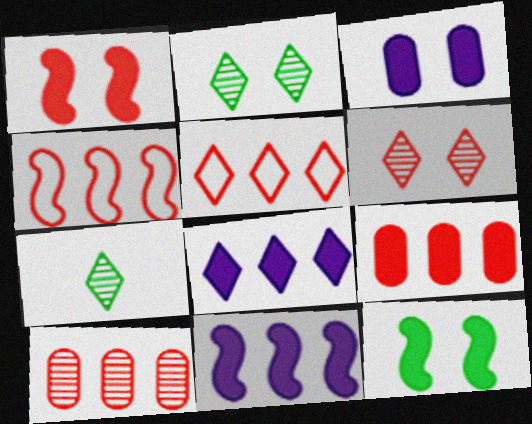[[3, 4, 7]]